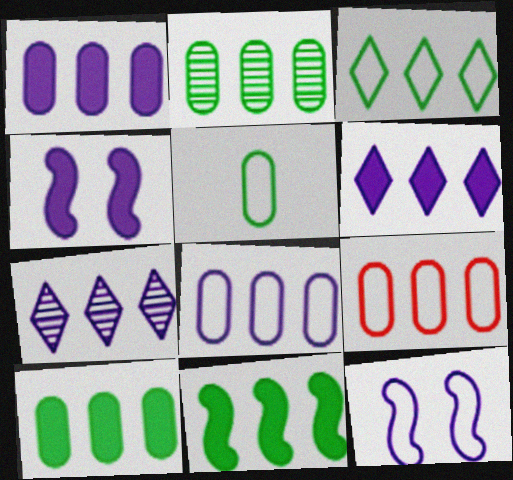[[1, 2, 9], 
[2, 3, 11], 
[7, 9, 11]]